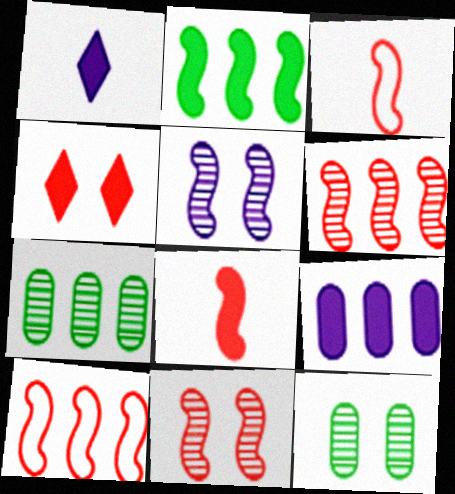[[1, 10, 12], 
[2, 3, 5], 
[8, 10, 11]]